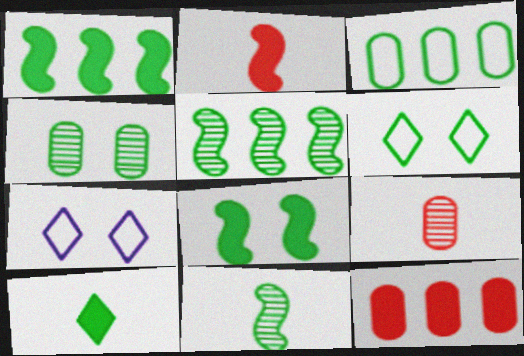[[1, 7, 9], 
[4, 6, 8], 
[7, 11, 12]]